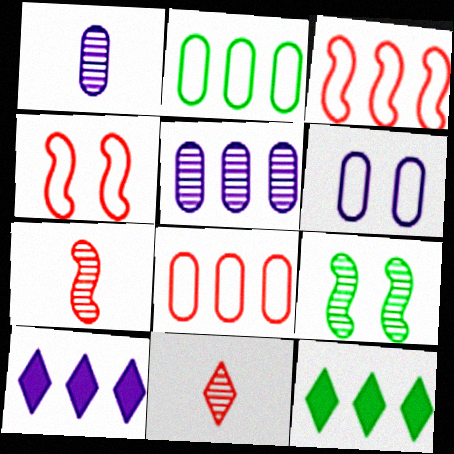[[1, 4, 12], 
[3, 5, 12], 
[5, 9, 11], 
[6, 7, 12]]